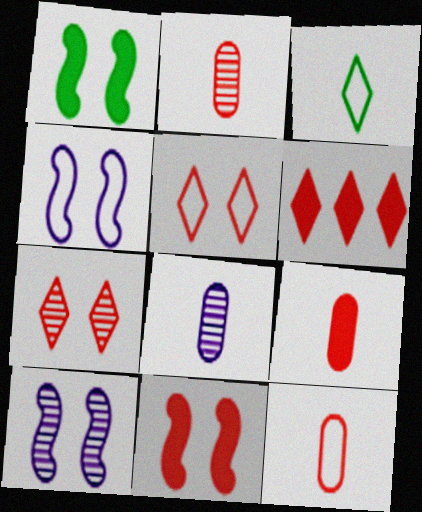[[2, 9, 12], 
[6, 9, 11]]